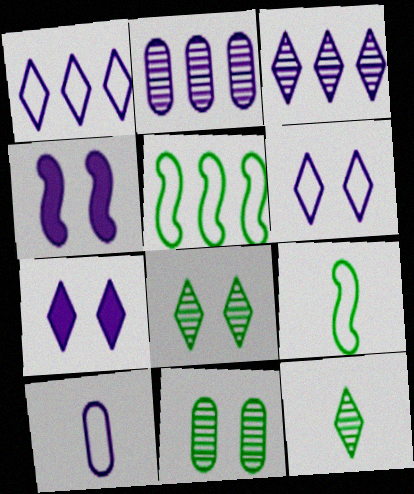[[3, 4, 10]]